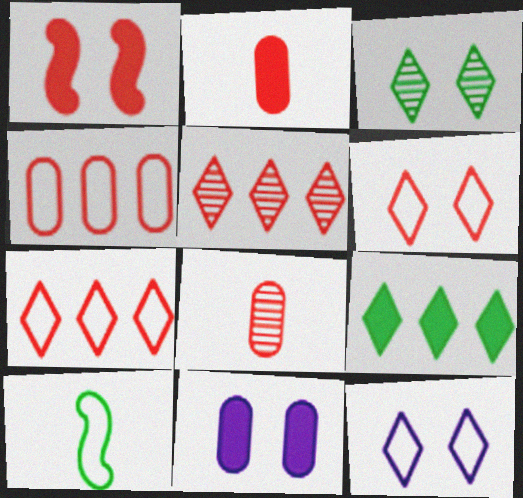[[1, 7, 8], 
[4, 10, 12], 
[5, 10, 11]]